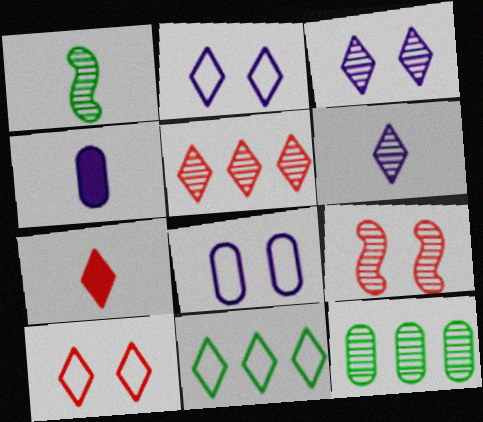[[3, 7, 11], 
[4, 9, 11], 
[5, 7, 10], 
[6, 9, 12]]